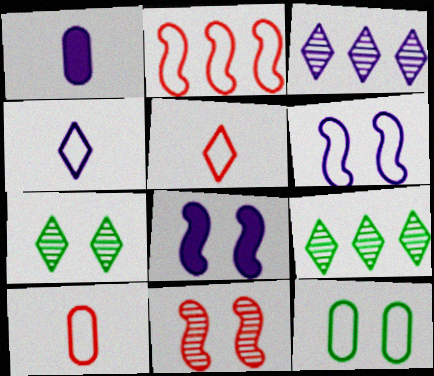[[1, 2, 7], 
[1, 3, 6], 
[2, 4, 12], 
[8, 9, 10]]